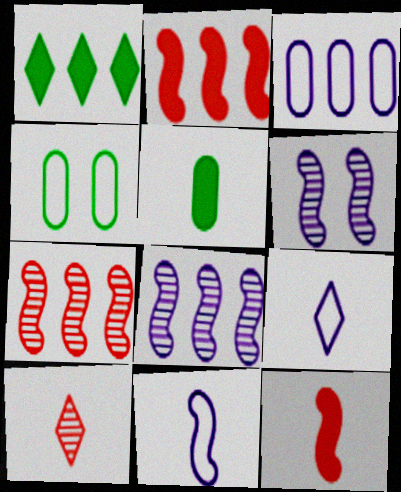[[1, 3, 7], 
[5, 10, 11]]